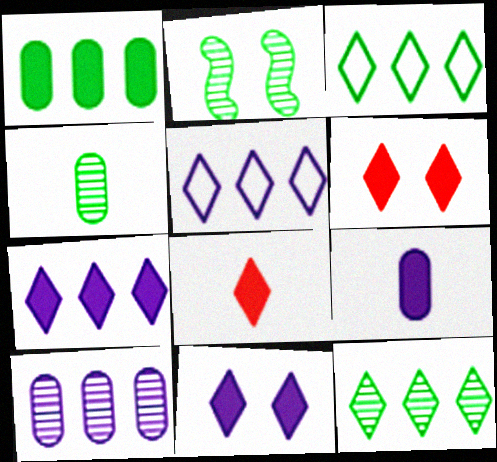[[2, 4, 12]]